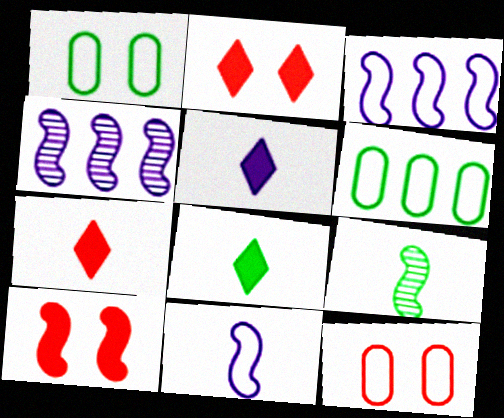[[1, 4, 7], 
[3, 9, 10], 
[4, 8, 12], 
[5, 7, 8]]